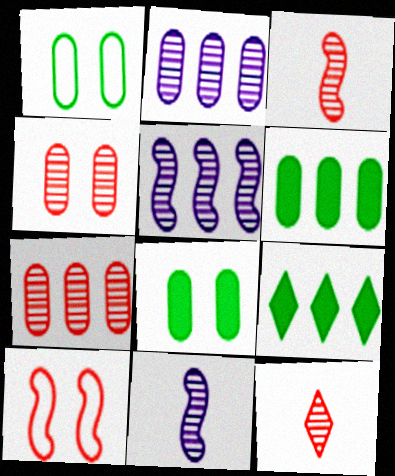[]